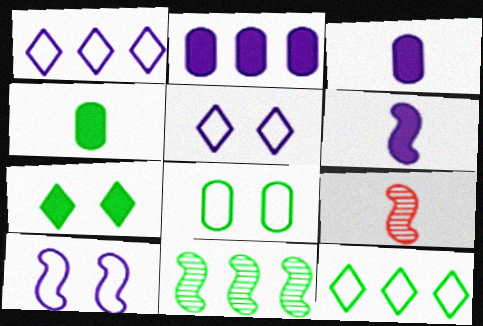[]